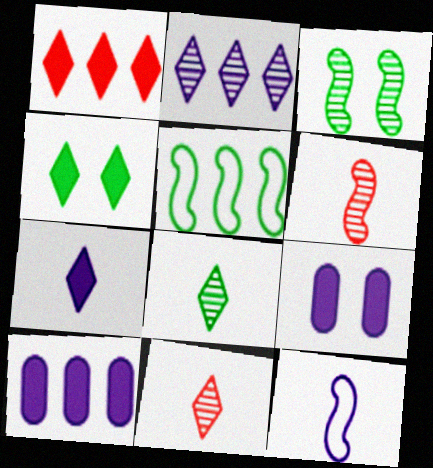[[1, 4, 7], 
[2, 9, 12], 
[5, 9, 11]]